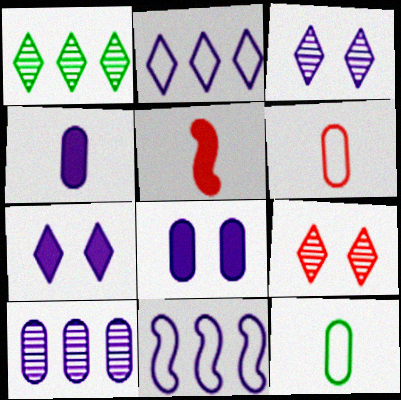[[3, 4, 11]]